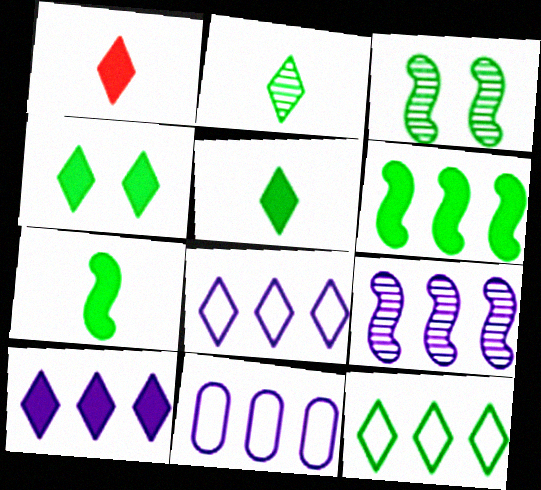[[1, 3, 11], 
[1, 4, 10], 
[2, 4, 12], 
[9, 10, 11]]